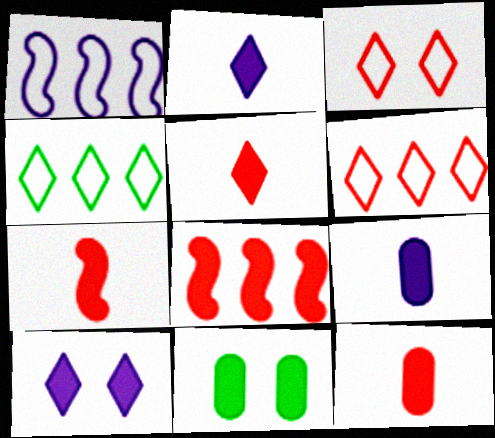[[2, 8, 11], 
[5, 7, 12]]